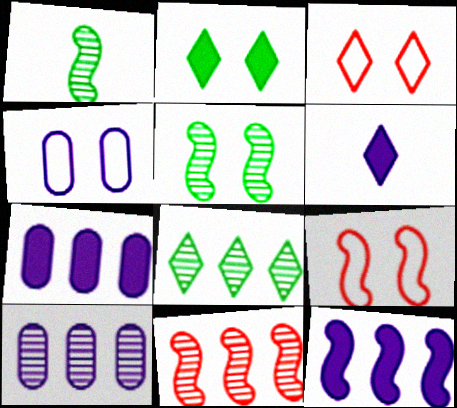[[1, 3, 7], 
[1, 9, 12], 
[3, 6, 8], 
[8, 10, 11]]